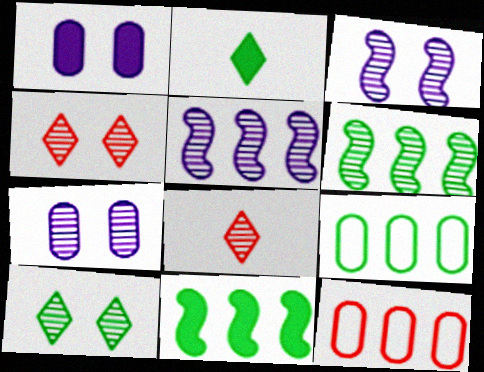[[2, 3, 12], 
[6, 7, 8]]